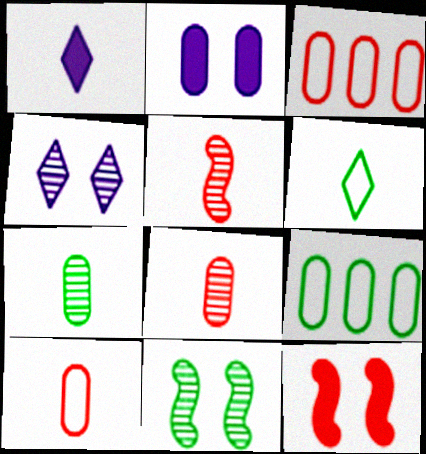[[1, 3, 11], 
[2, 3, 7], 
[2, 8, 9]]